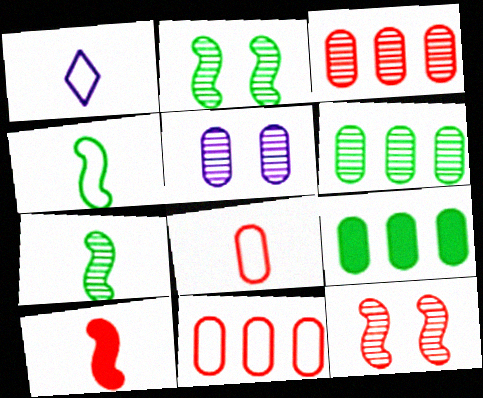[[1, 4, 8], 
[1, 9, 12], 
[5, 8, 9]]